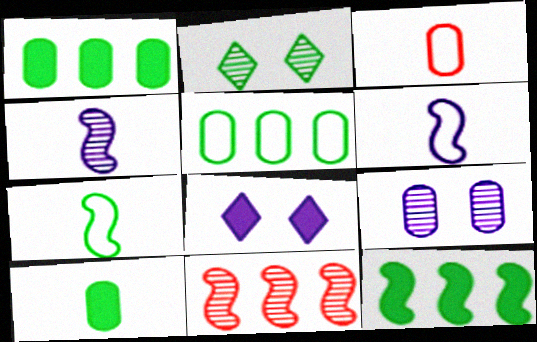[[1, 2, 7], 
[1, 3, 9]]